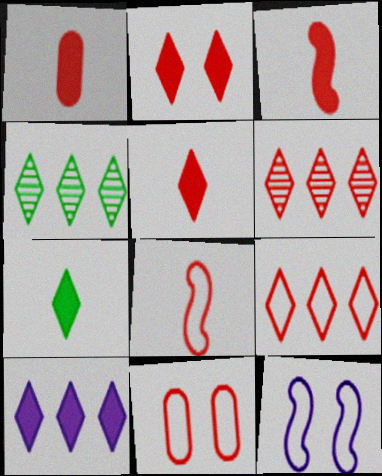[[1, 3, 5], 
[1, 4, 12], 
[2, 7, 10], 
[3, 6, 11], 
[4, 9, 10], 
[8, 9, 11]]